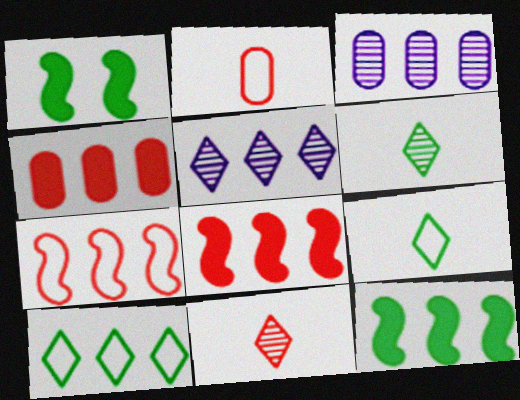[[1, 2, 5], 
[3, 8, 10]]